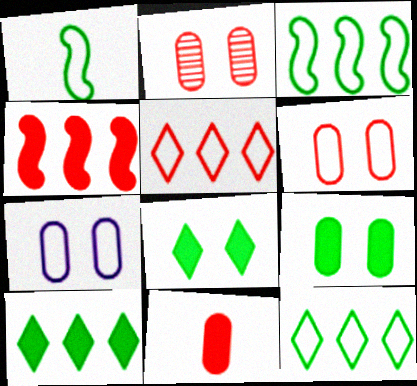[[1, 5, 7], 
[2, 7, 9]]